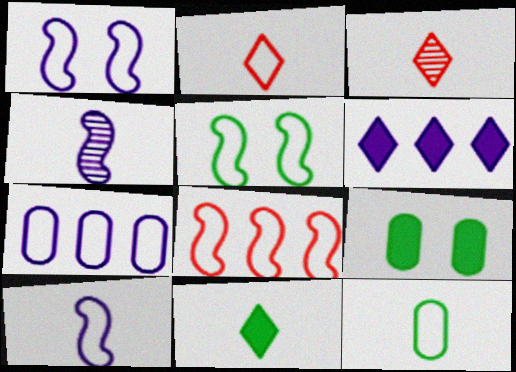[[2, 5, 7], 
[2, 10, 12], 
[5, 8, 10]]